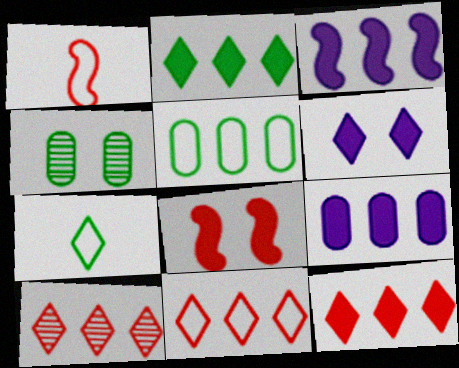[[3, 5, 10], 
[6, 7, 10], 
[10, 11, 12]]